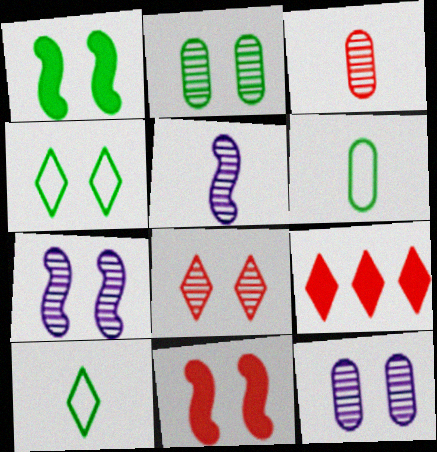[[1, 2, 4], 
[2, 7, 8], 
[4, 11, 12], 
[6, 7, 9]]